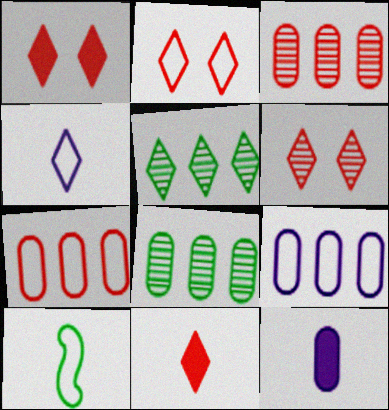[[1, 2, 6], 
[1, 4, 5], 
[2, 9, 10]]